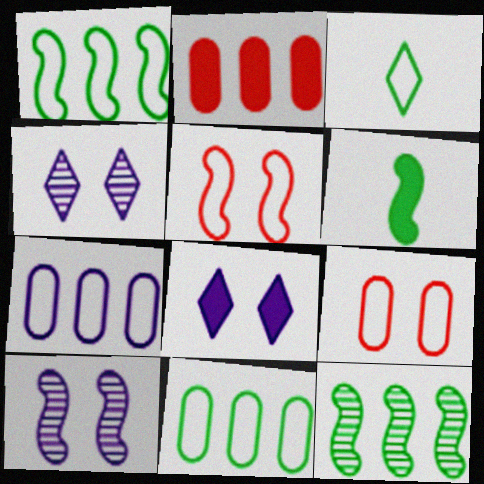[[2, 3, 10], 
[2, 6, 8], 
[3, 5, 7]]